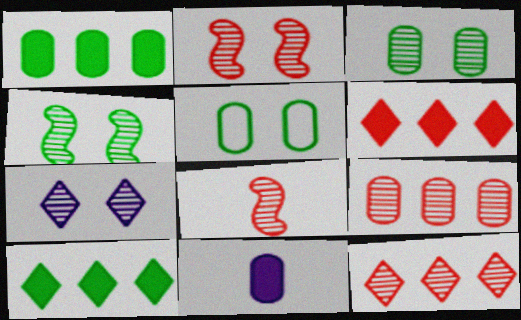[[2, 3, 7], 
[5, 9, 11]]